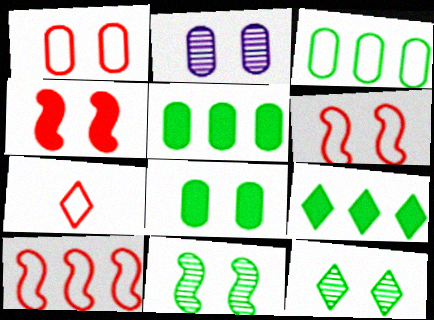[[1, 2, 8], 
[1, 7, 10]]